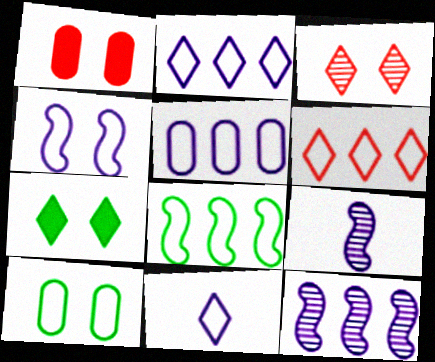[[4, 5, 11], 
[5, 6, 8]]